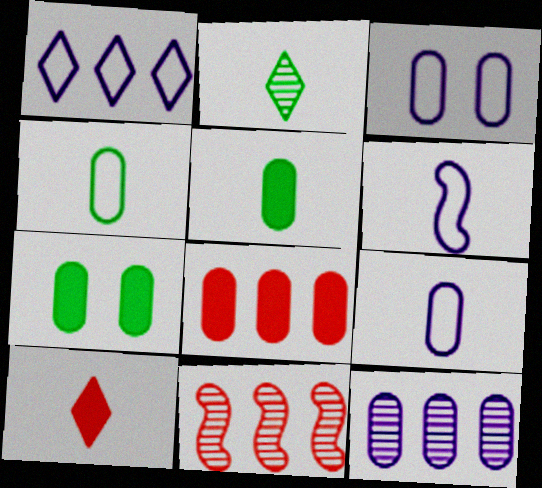[[1, 3, 6]]